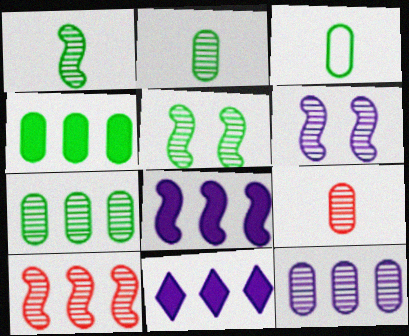[[1, 6, 10]]